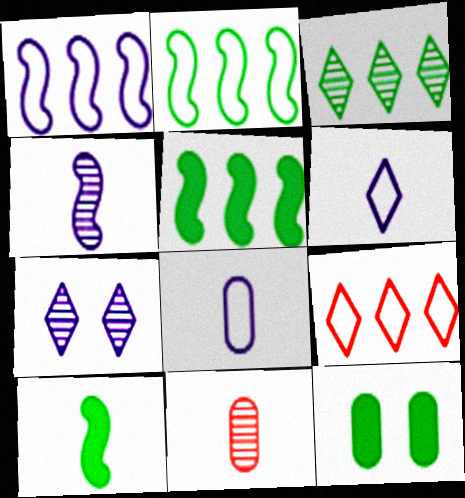[[4, 9, 12], 
[6, 10, 11]]